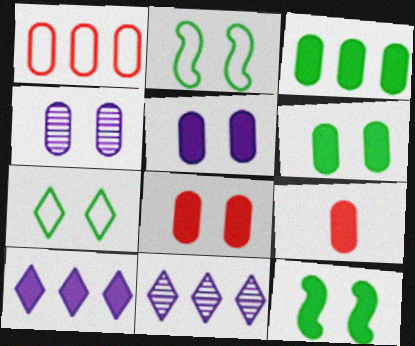[[2, 9, 11], 
[3, 5, 9], 
[5, 6, 8], 
[9, 10, 12]]